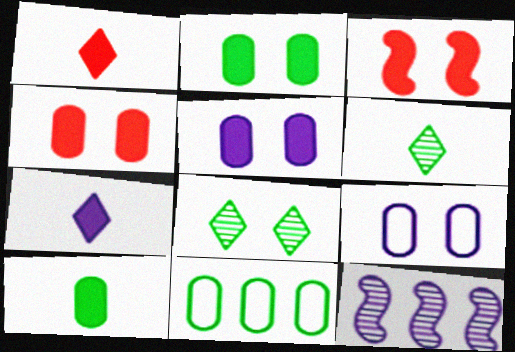[[2, 4, 5], 
[3, 8, 9], 
[7, 9, 12]]